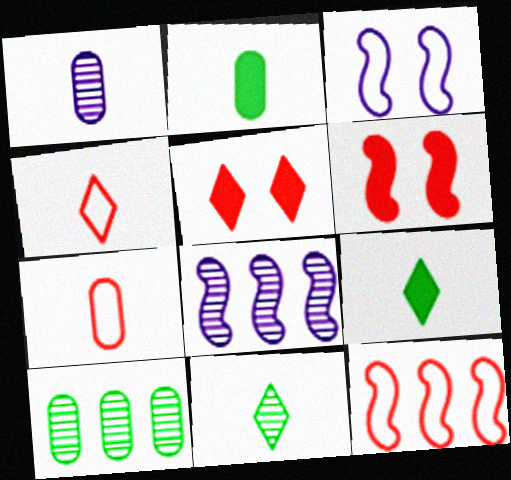[[1, 2, 7]]